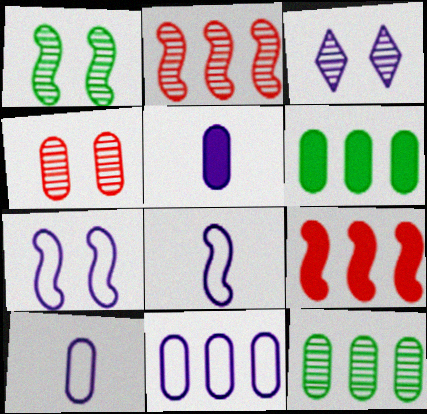[[1, 3, 4], 
[1, 8, 9], 
[4, 6, 10]]